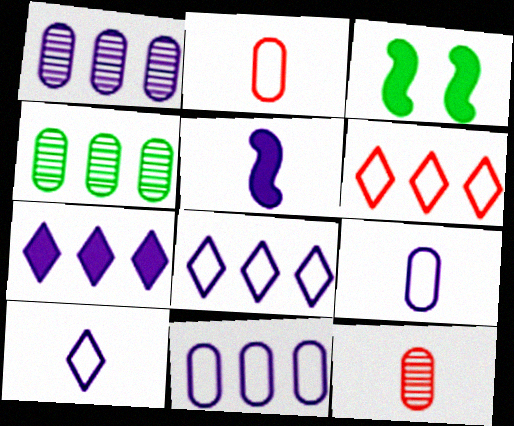[[3, 8, 12]]